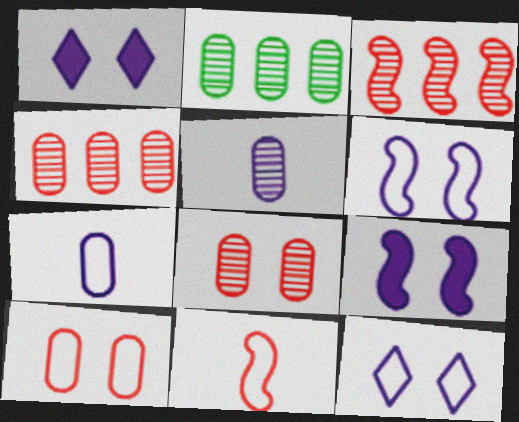[[1, 2, 11], 
[2, 5, 8]]